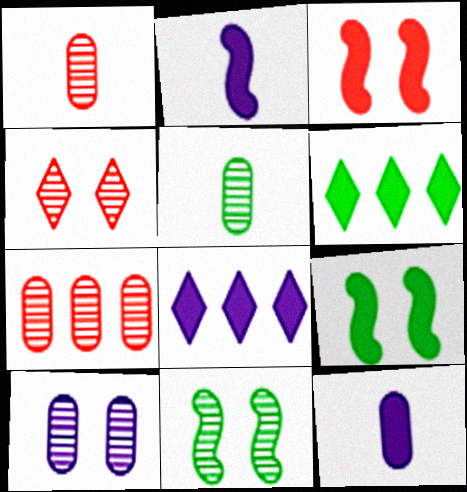[[3, 6, 12], 
[4, 10, 11], 
[5, 7, 10]]